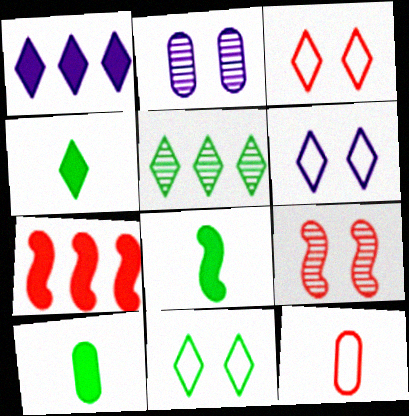[[3, 6, 11], 
[4, 5, 11], 
[4, 8, 10]]